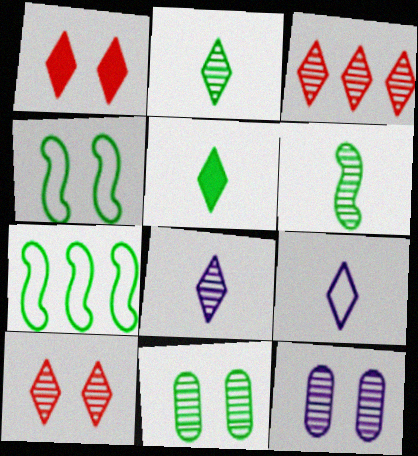[[1, 4, 12], 
[3, 6, 12], 
[5, 7, 11]]